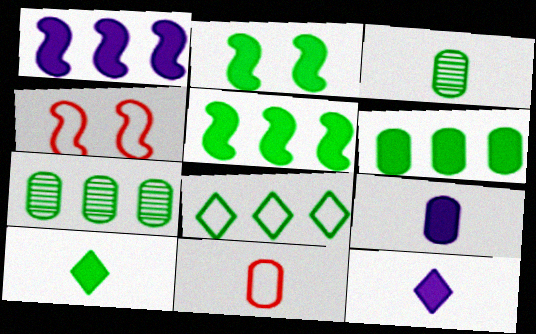[[2, 3, 8], 
[2, 6, 10], 
[3, 9, 11], 
[4, 7, 12], 
[5, 7, 8]]